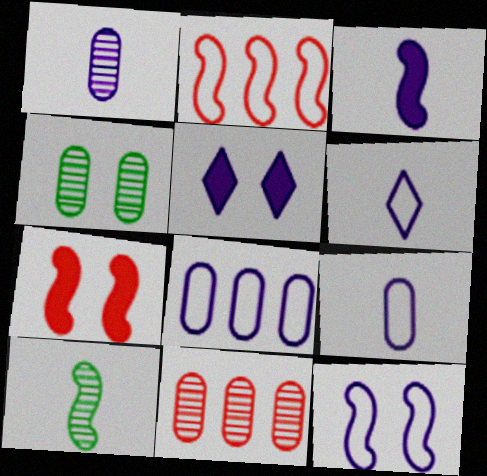[[1, 3, 6], 
[1, 4, 11], 
[6, 8, 12]]